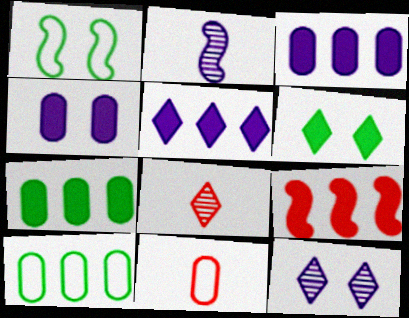[[1, 2, 9], 
[1, 3, 8], 
[5, 7, 9]]